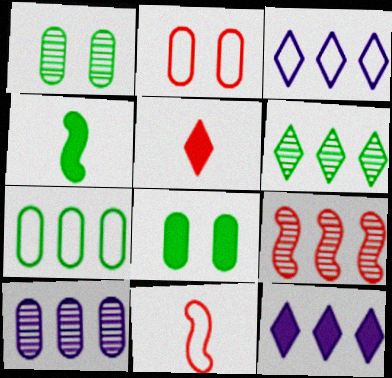[[1, 11, 12], 
[2, 5, 9], 
[6, 9, 10], 
[7, 9, 12]]